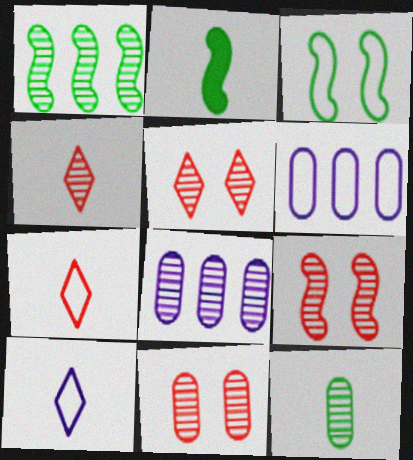[[1, 2, 3], 
[2, 5, 6], 
[3, 6, 7], 
[5, 9, 11], 
[8, 11, 12]]